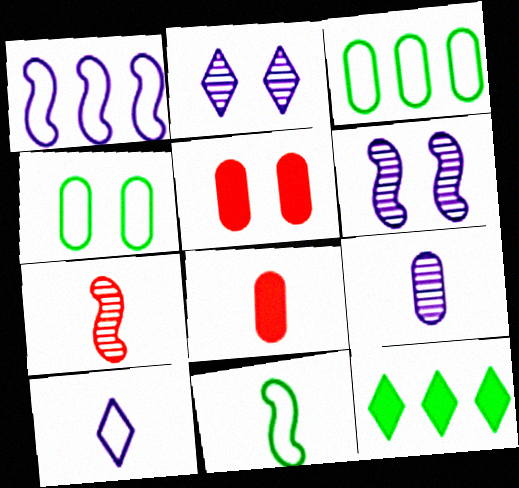[[3, 5, 9]]